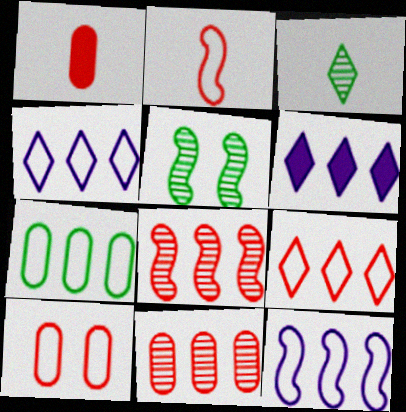[[1, 4, 5], 
[1, 10, 11], 
[2, 9, 10], 
[6, 7, 8], 
[7, 9, 12]]